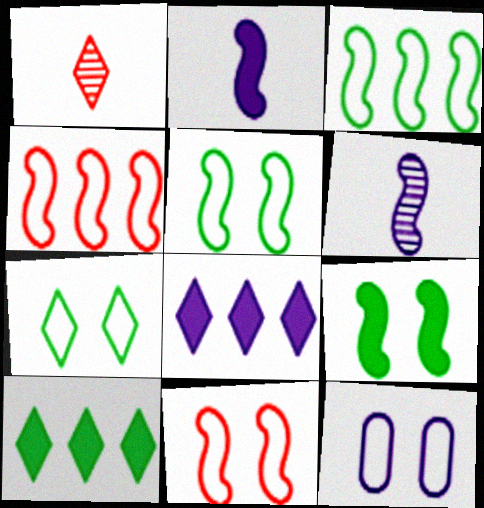[[1, 7, 8], 
[4, 6, 9], 
[6, 8, 12], 
[7, 11, 12]]